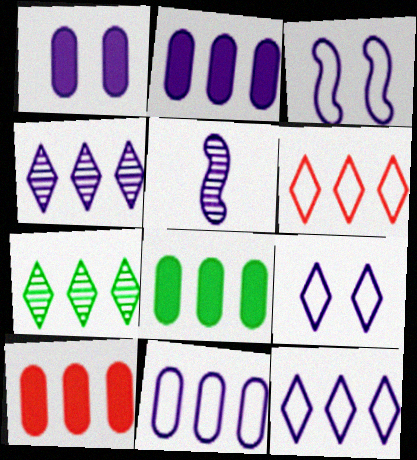[[1, 5, 12], 
[2, 5, 9], 
[2, 8, 10]]